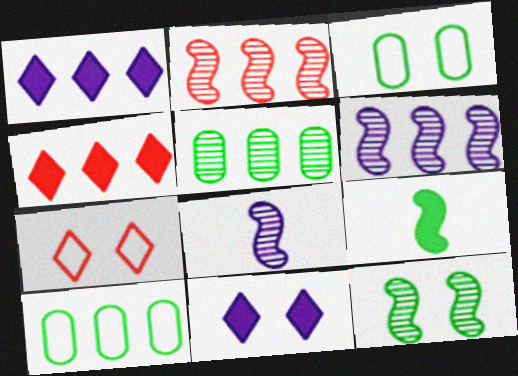[[1, 2, 10], 
[2, 8, 12], 
[3, 4, 8], 
[4, 6, 10]]